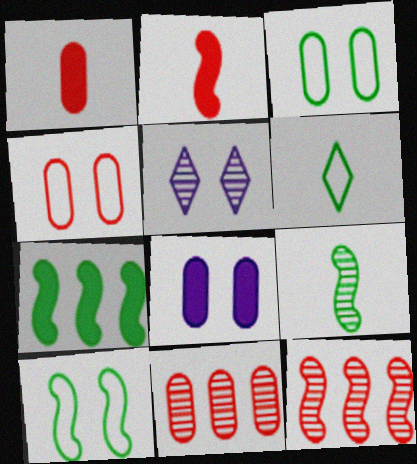[[1, 4, 11], 
[5, 9, 11], 
[6, 8, 12], 
[7, 9, 10]]